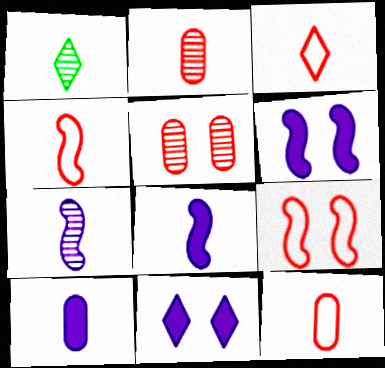[[1, 2, 7], 
[1, 4, 10], 
[1, 8, 12], 
[3, 4, 12]]